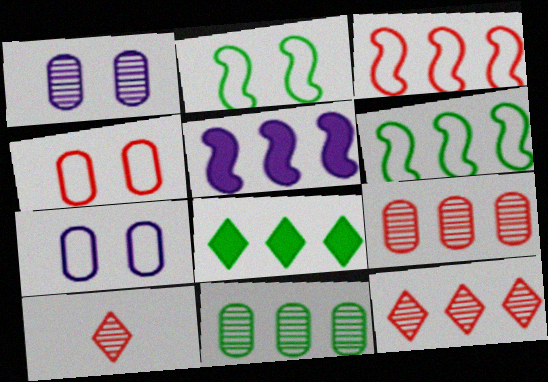[[6, 8, 11]]